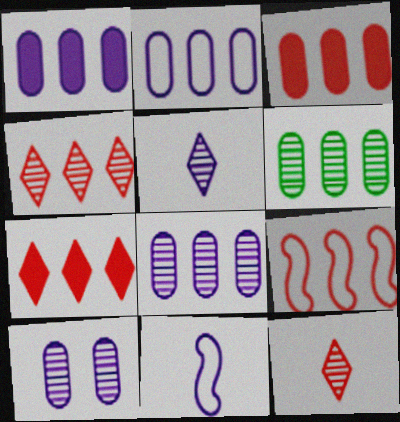[[1, 2, 8], 
[2, 3, 6], 
[3, 4, 9]]